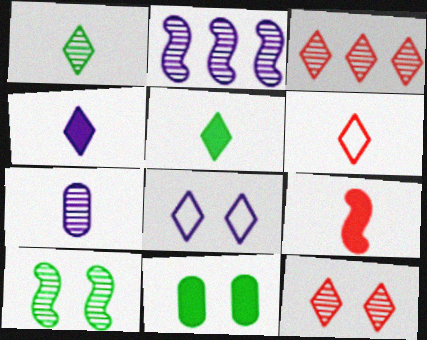[[1, 4, 6], 
[2, 6, 11], 
[3, 5, 8], 
[3, 7, 10]]